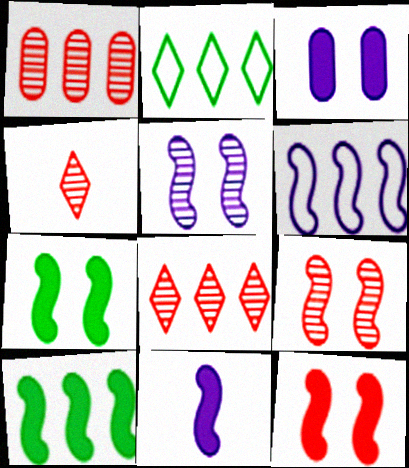[[1, 4, 9], 
[5, 6, 11], 
[10, 11, 12]]